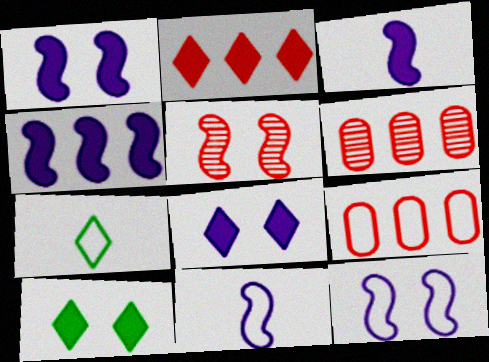[[1, 3, 4], 
[1, 6, 7], 
[6, 10, 11], 
[7, 9, 12]]